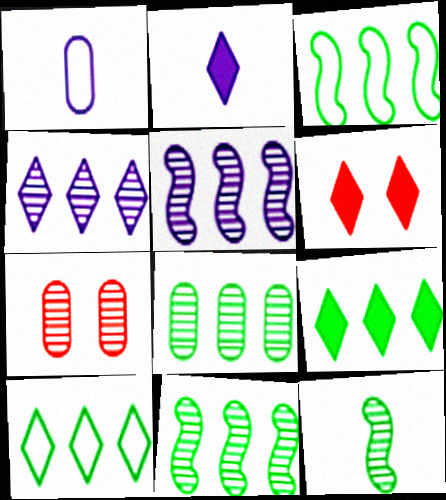[[1, 6, 11], 
[2, 3, 7], 
[2, 6, 9], 
[3, 8, 9], 
[4, 7, 12]]